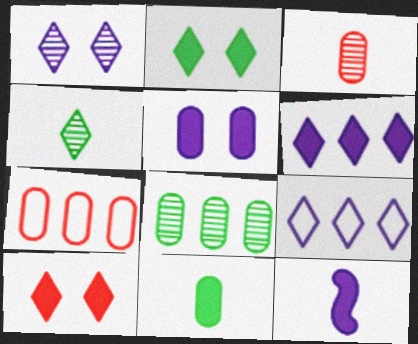[[4, 9, 10], 
[5, 6, 12]]